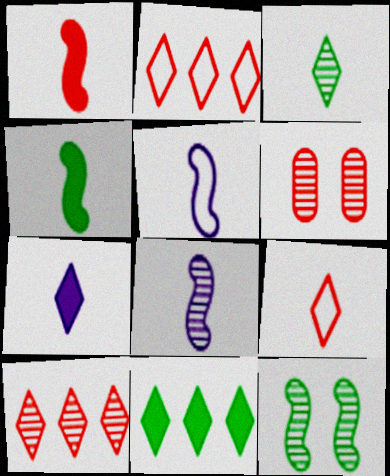[[1, 2, 6], 
[3, 7, 9], 
[5, 6, 11]]